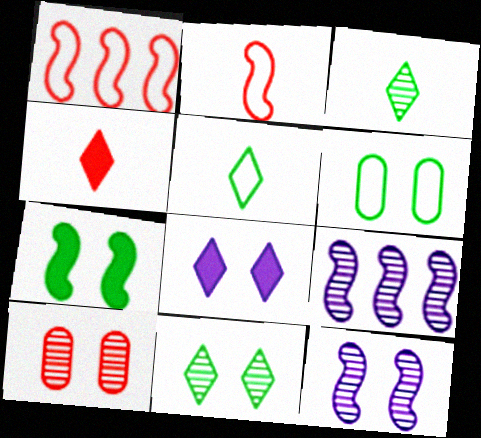[[1, 4, 10], 
[2, 7, 9], 
[3, 9, 10], 
[4, 6, 9], 
[6, 7, 11], 
[10, 11, 12]]